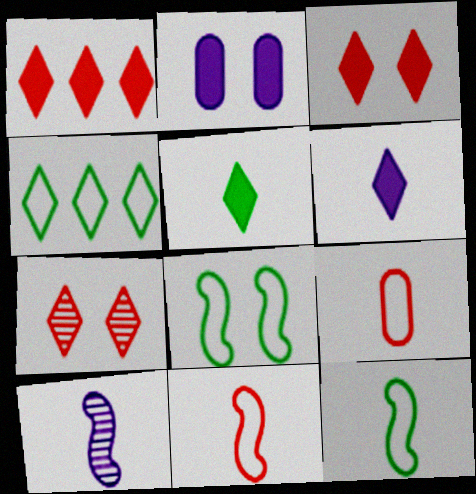[[2, 7, 8], 
[4, 6, 7], 
[5, 9, 10]]